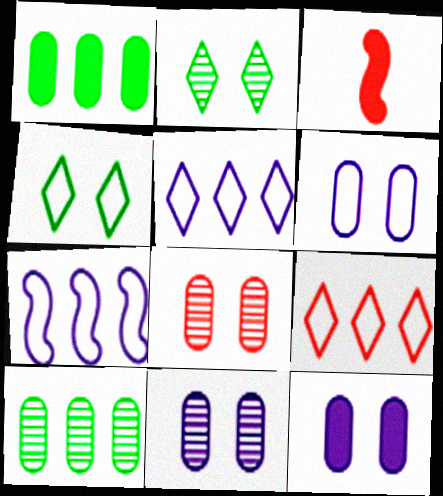[[3, 8, 9], 
[6, 11, 12]]